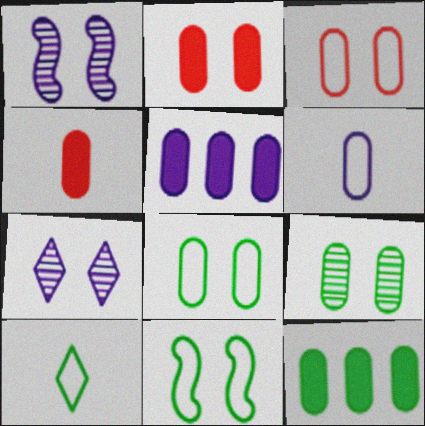[[2, 7, 11]]